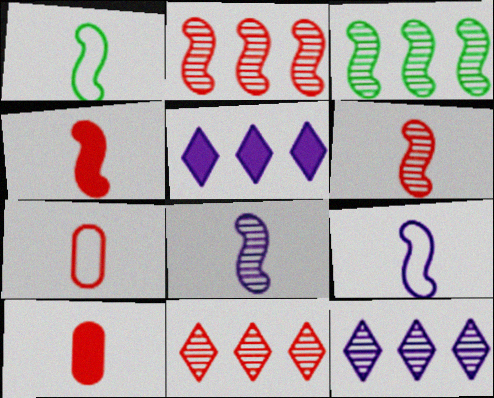[[1, 4, 8]]